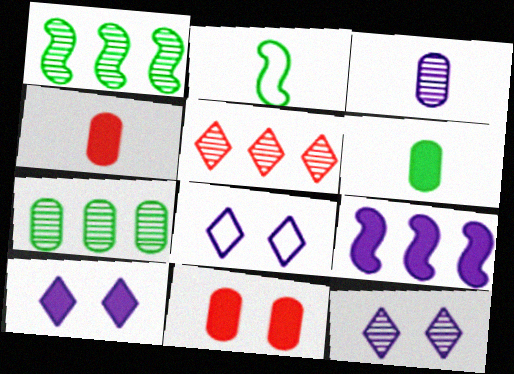[[1, 4, 8], 
[3, 8, 9], 
[8, 10, 12]]